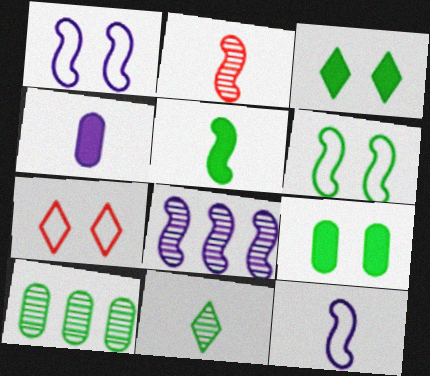[[2, 5, 12]]